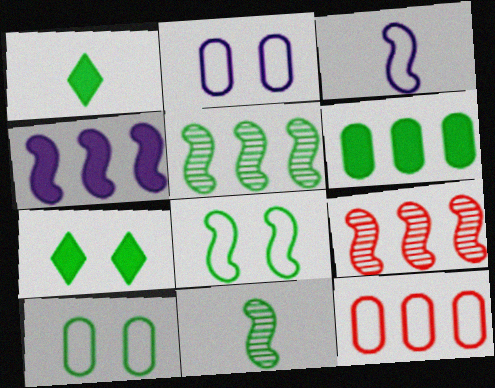[[1, 2, 9], 
[1, 5, 10]]